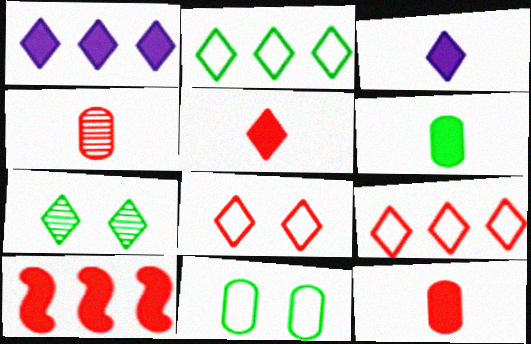[[3, 7, 9], 
[4, 8, 10]]